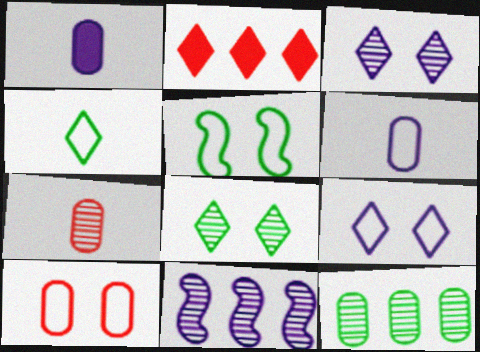[[1, 9, 11], 
[1, 10, 12], 
[2, 3, 4], 
[5, 9, 10], 
[7, 8, 11]]